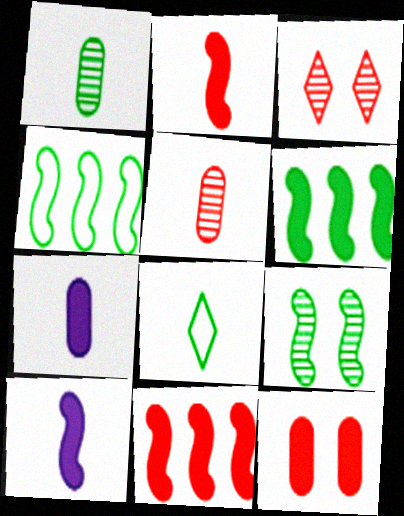[[3, 4, 7], 
[5, 8, 10]]